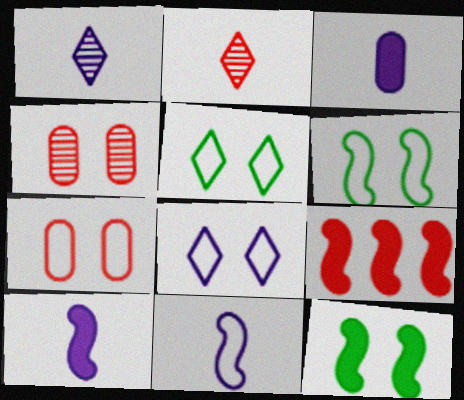[[1, 3, 11], 
[2, 7, 9], 
[4, 8, 12], 
[6, 7, 8], 
[9, 10, 12]]